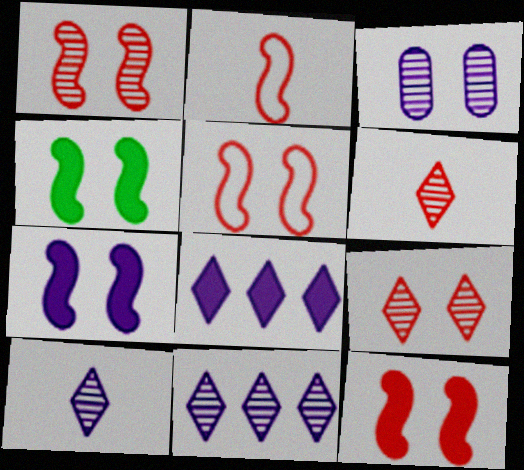[[1, 5, 12], 
[4, 7, 12]]